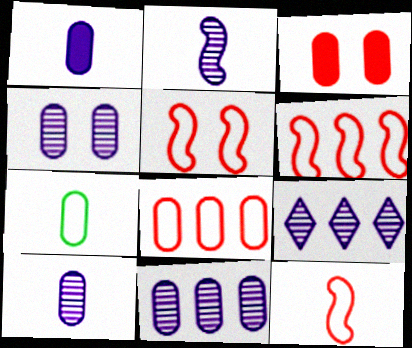[[2, 4, 9], 
[3, 7, 11], 
[4, 10, 11], 
[5, 6, 12]]